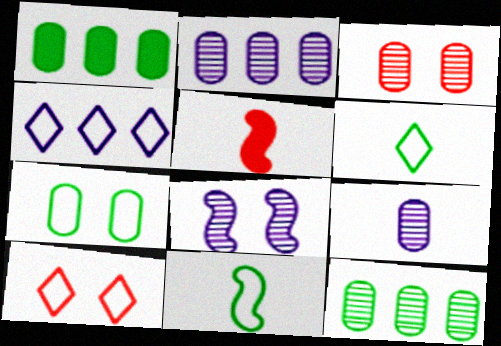[[3, 9, 12], 
[4, 6, 10], 
[5, 6, 9]]